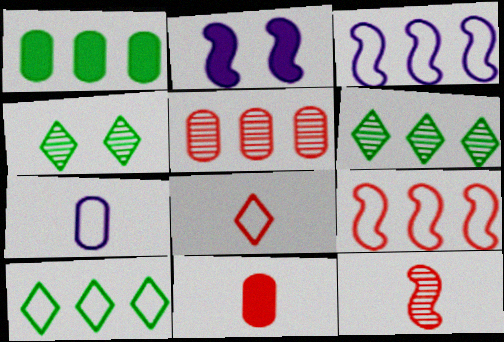[[3, 4, 11], 
[8, 11, 12]]